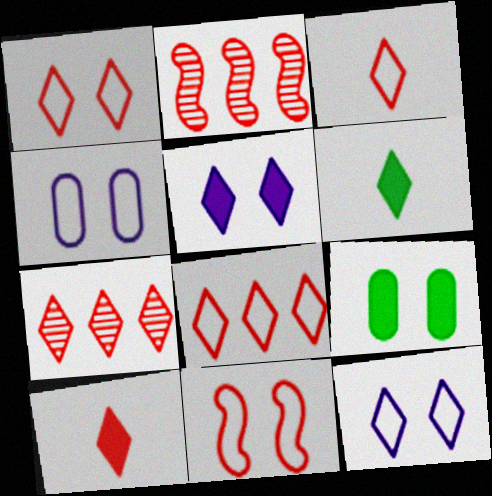[[1, 3, 8], 
[1, 7, 10], 
[2, 4, 6], 
[6, 7, 12]]